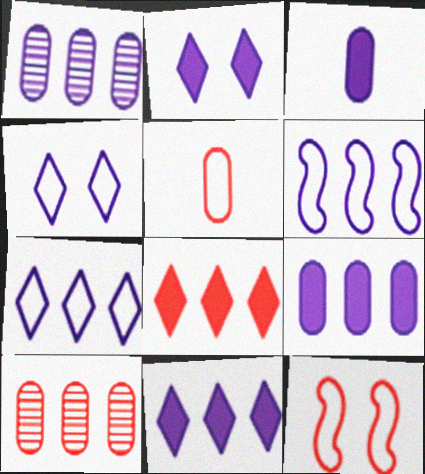[[1, 6, 11]]